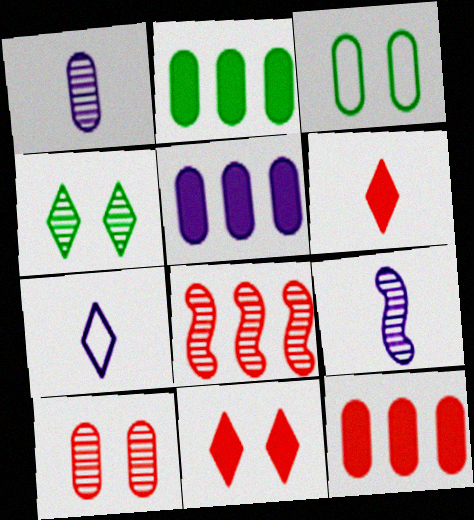[[1, 3, 12], 
[1, 4, 8], 
[2, 5, 12]]